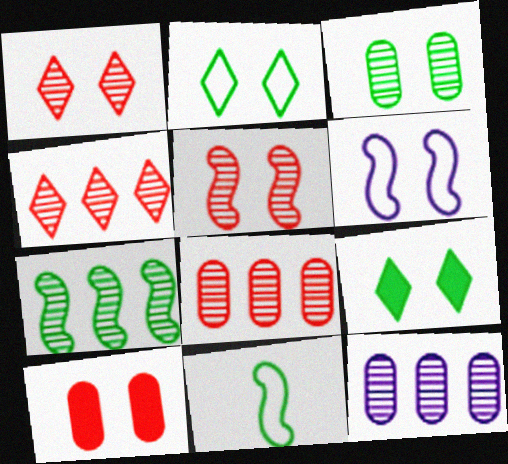[[4, 7, 12]]